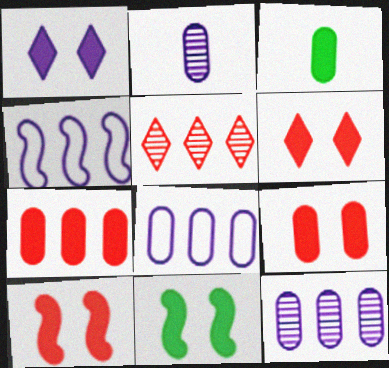[[1, 2, 4], 
[1, 9, 11], 
[6, 9, 10]]